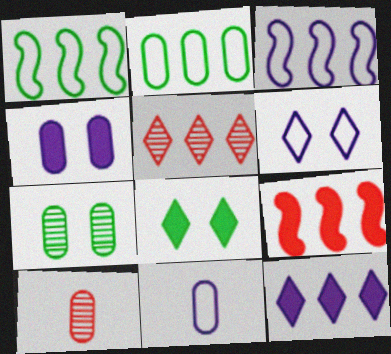[[2, 4, 10], 
[3, 6, 11], 
[3, 8, 10]]